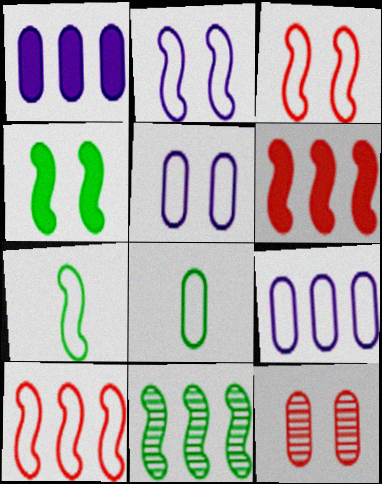[[1, 8, 12], 
[2, 7, 10], 
[4, 7, 11]]